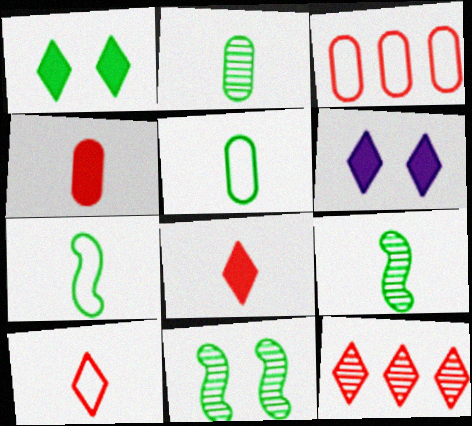[[3, 6, 9]]